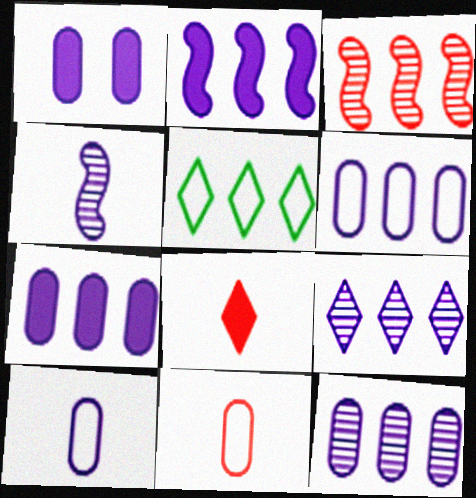[[1, 10, 12], 
[2, 6, 9], 
[3, 5, 7], 
[6, 7, 12]]